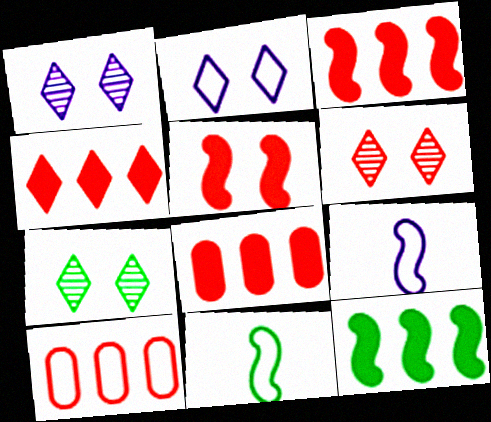[[1, 6, 7], 
[1, 8, 11], 
[2, 10, 11], 
[3, 4, 8], 
[7, 8, 9]]